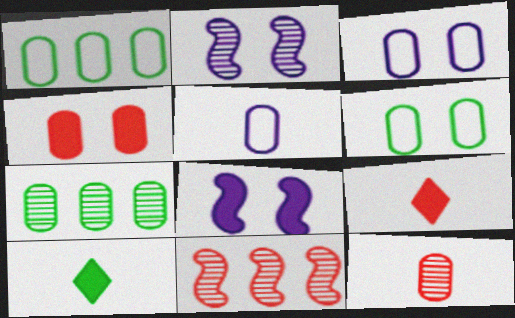[[1, 2, 9], 
[3, 10, 11], 
[4, 5, 7]]